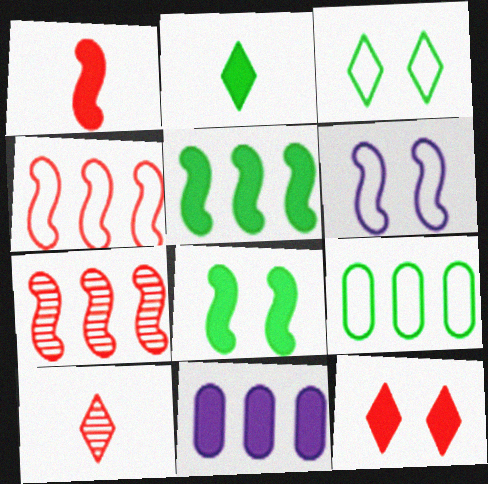[]